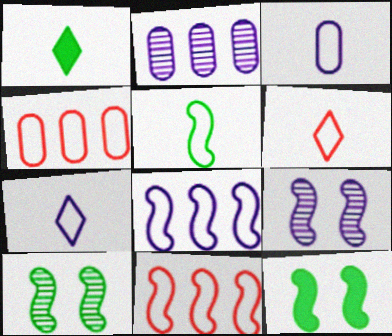[[1, 4, 9], 
[2, 6, 12], 
[3, 5, 6]]